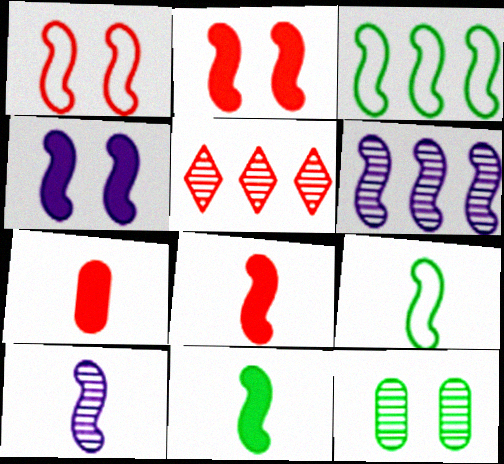[[1, 5, 7], 
[1, 6, 11], 
[2, 3, 10], 
[2, 6, 9], 
[5, 10, 12], 
[8, 9, 10]]